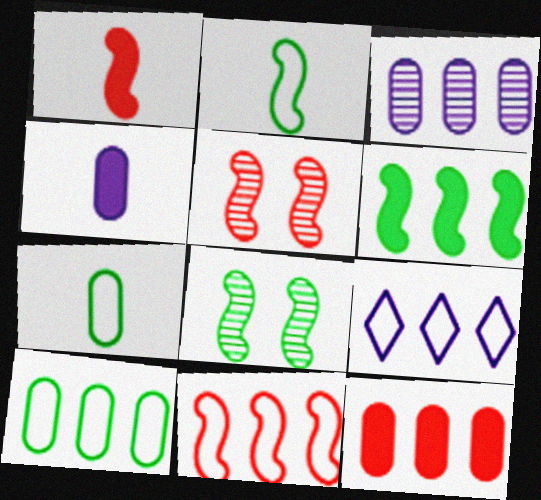[[1, 5, 11], 
[2, 6, 8], 
[3, 10, 12], 
[9, 10, 11]]